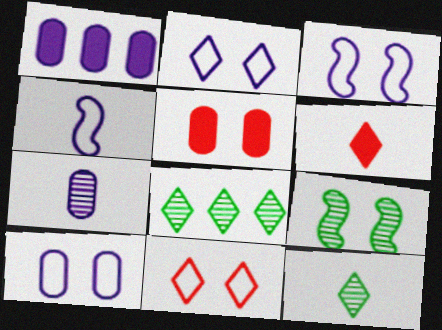[[1, 7, 10], 
[2, 3, 10], 
[2, 5, 9], 
[2, 6, 8], 
[4, 5, 8]]